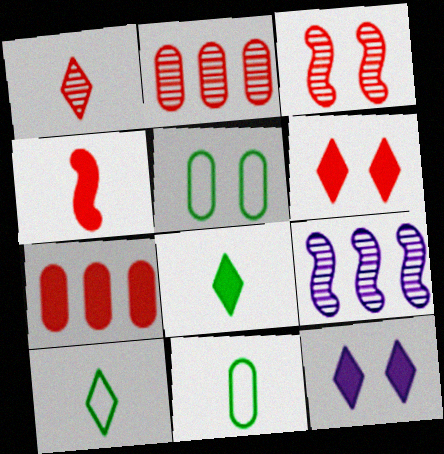[[1, 2, 3], 
[3, 5, 12], 
[4, 6, 7], 
[6, 9, 11]]